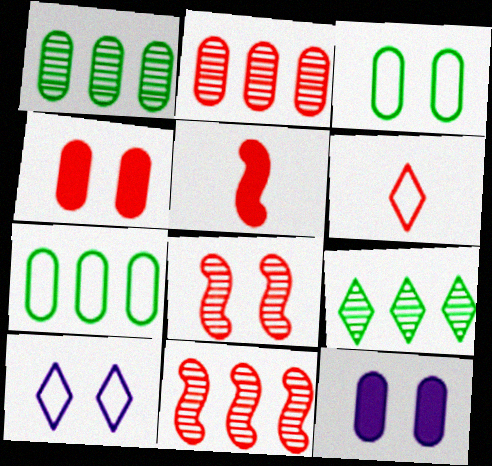[[1, 5, 10], 
[4, 6, 11]]